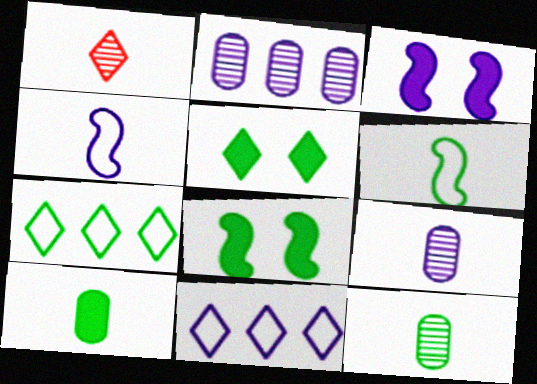[[1, 4, 10], 
[1, 5, 11], 
[3, 9, 11], 
[7, 8, 12]]